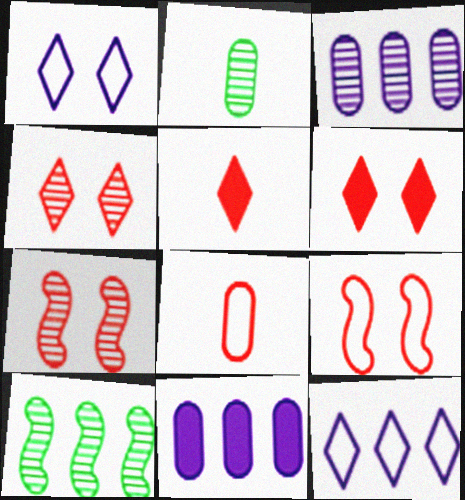[]